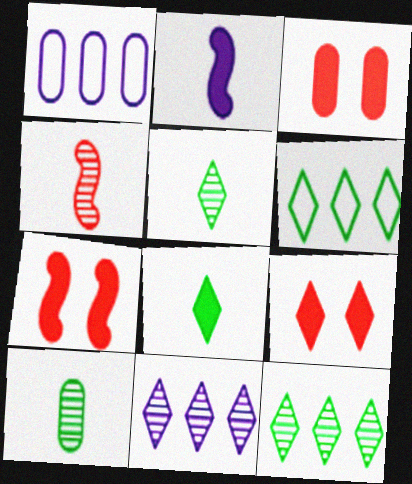[[1, 3, 10], 
[1, 5, 7], 
[3, 7, 9]]